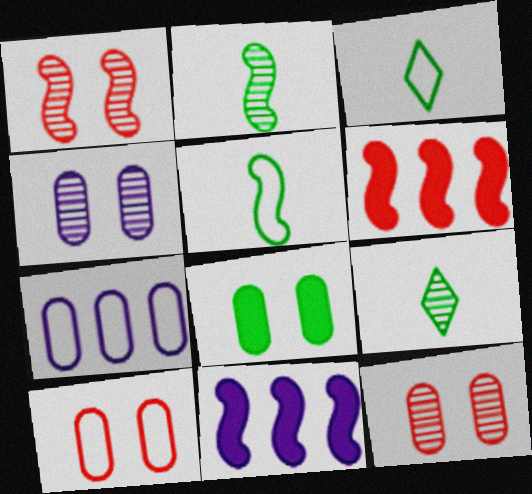[[1, 5, 11], 
[3, 4, 6], 
[3, 11, 12], 
[4, 8, 10], 
[9, 10, 11]]